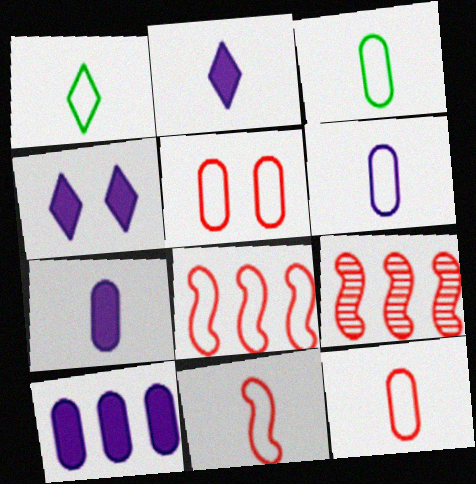[[1, 6, 11], 
[3, 4, 9], 
[3, 6, 12]]